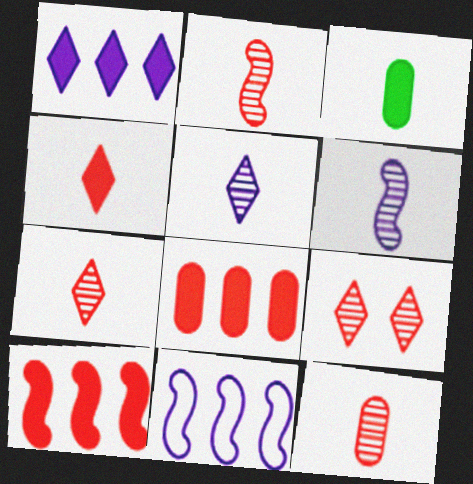[[2, 7, 12], 
[3, 9, 11]]